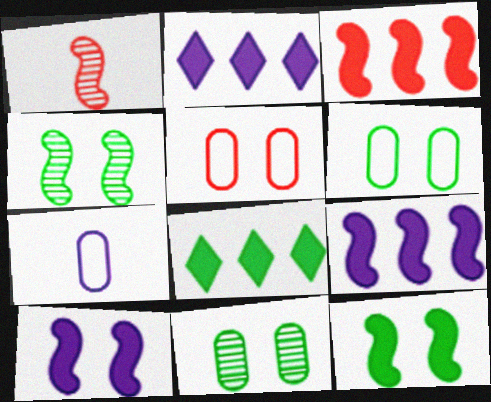[[1, 2, 6]]